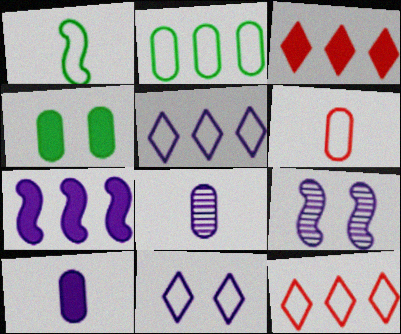[[5, 9, 10], 
[7, 8, 11]]